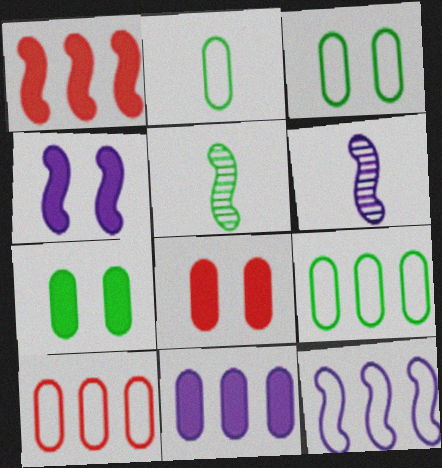[[2, 3, 9], 
[4, 6, 12]]